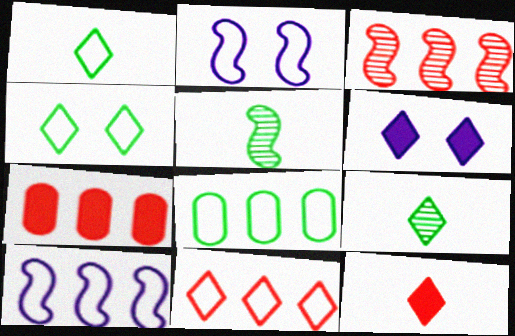[[2, 7, 9], 
[3, 7, 11], 
[6, 9, 11], 
[8, 10, 11]]